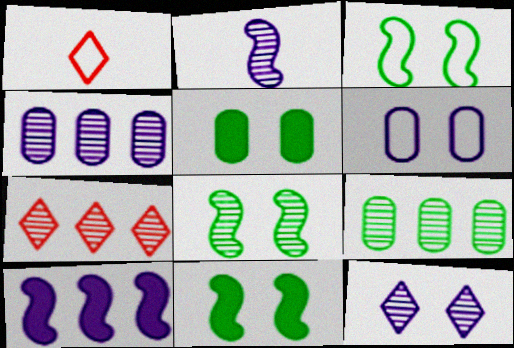[[1, 4, 11], 
[2, 4, 12], 
[3, 8, 11]]